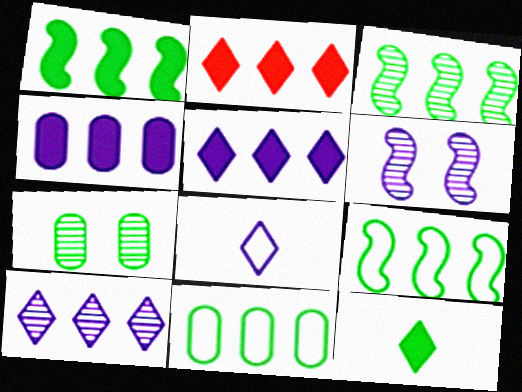[[1, 2, 4], 
[1, 3, 9], 
[4, 6, 8], 
[7, 9, 12]]